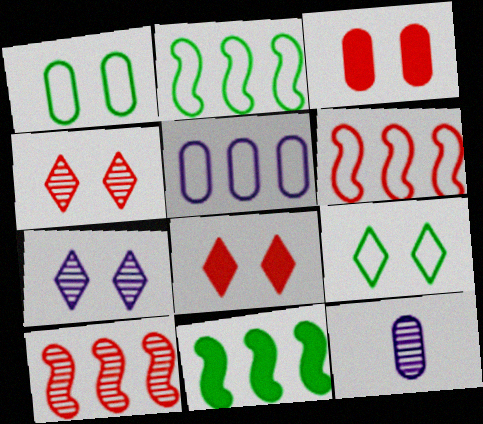[[2, 8, 12], 
[7, 8, 9]]